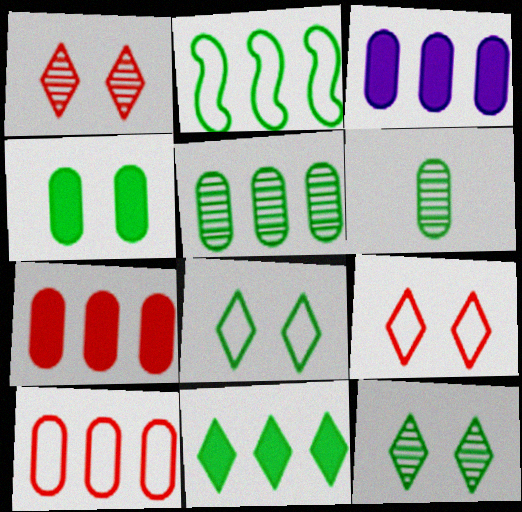[[2, 5, 11], 
[3, 5, 10]]